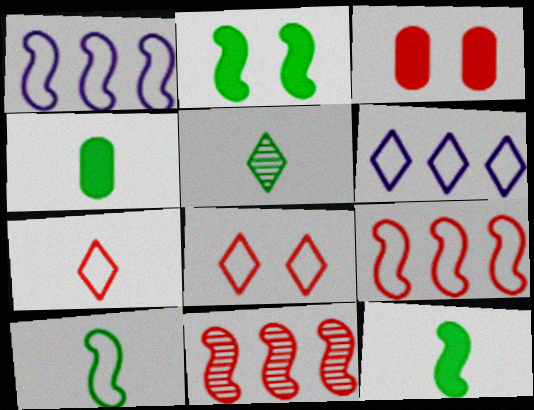[[1, 3, 5], 
[3, 7, 11], 
[4, 5, 10]]